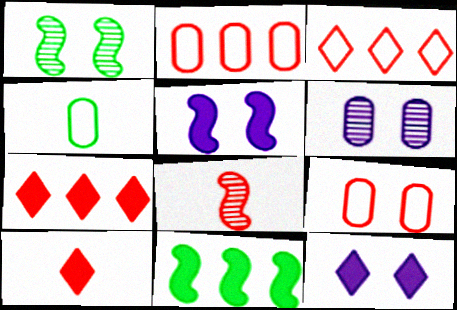[[1, 9, 12], 
[7, 8, 9]]